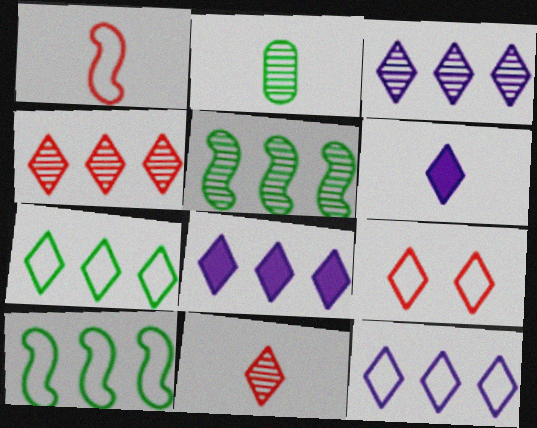[[1, 2, 6], 
[3, 8, 12], 
[4, 7, 8]]